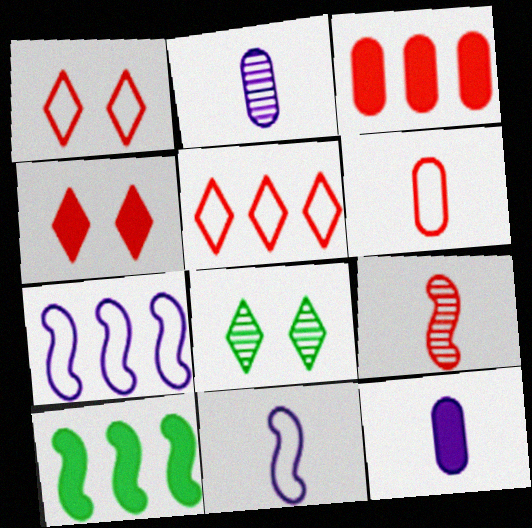[[1, 2, 10], 
[1, 3, 9], 
[3, 8, 11], 
[4, 10, 12]]